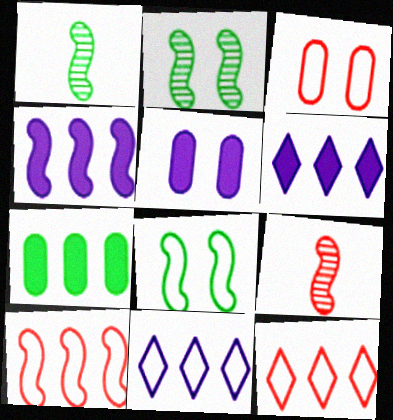[[1, 3, 6], 
[1, 5, 12], 
[4, 8, 9]]